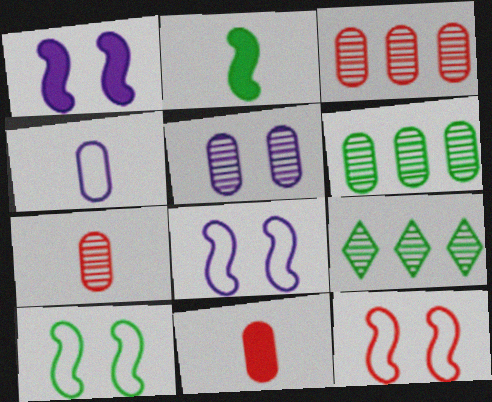[[5, 6, 7], 
[8, 9, 11], 
[8, 10, 12]]